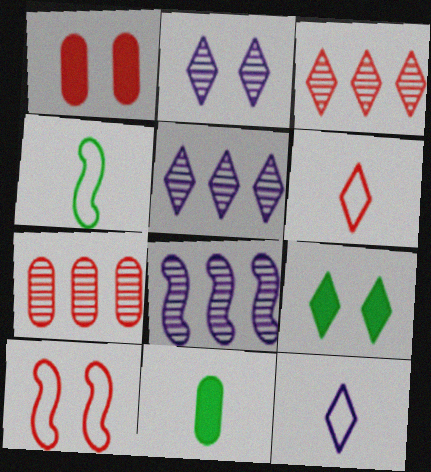[[1, 4, 5], 
[3, 9, 12], 
[5, 6, 9], 
[5, 10, 11]]